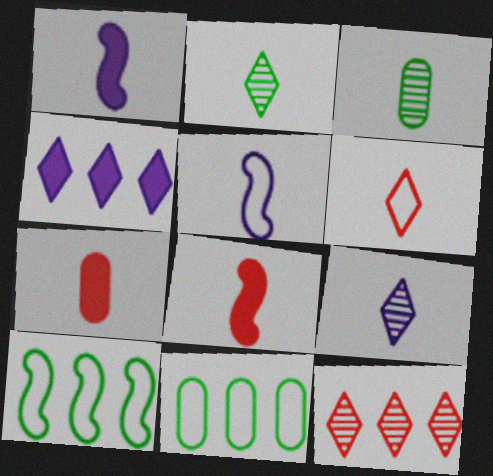[[1, 3, 6], 
[2, 5, 7]]